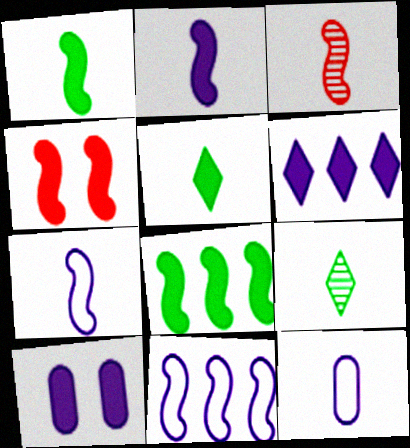[[1, 3, 7], 
[2, 4, 8], 
[2, 6, 10], 
[3, 5, 12]]